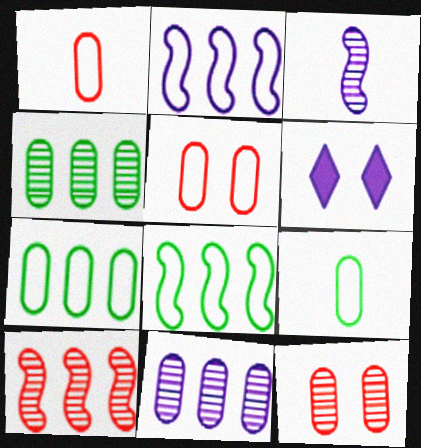[[6, 9, 10]]